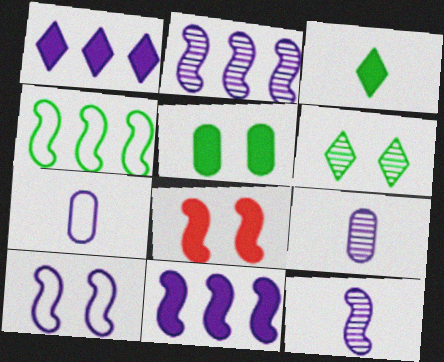[[1, 9, 10], 
[4, 8, 12], 
[10, 11, 12]]